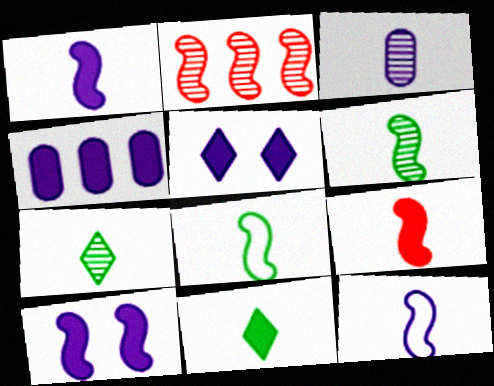[[1, 4, 5], 
[2, 8, 10], 
[6, 9, 12]]